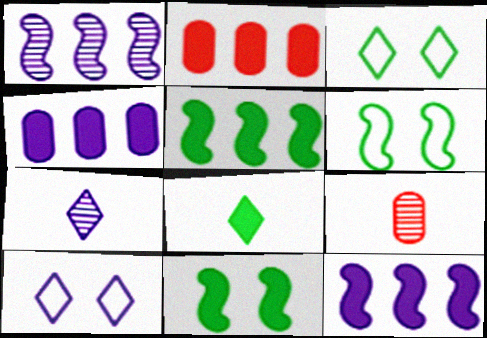[[2, 6, 7], 
[3, 9, 12], 
[5, 9, 10]]